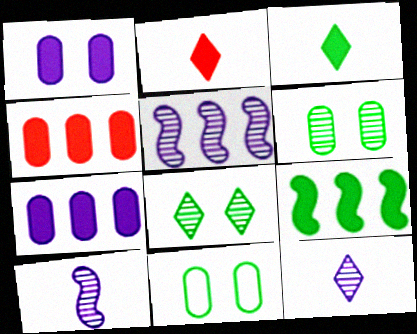[[1, 2, 9], 
[2, 5, 11]]